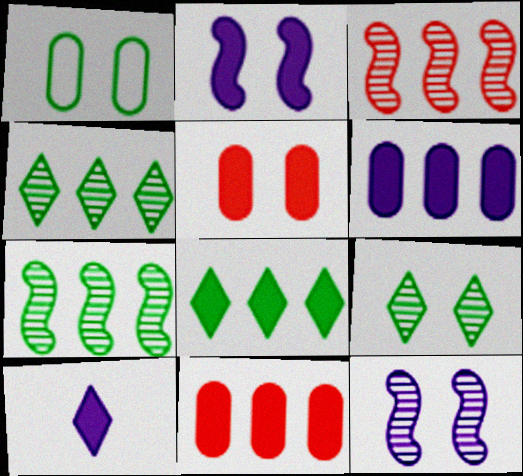[[1, 3, 10], 
[2, 6, 10]]